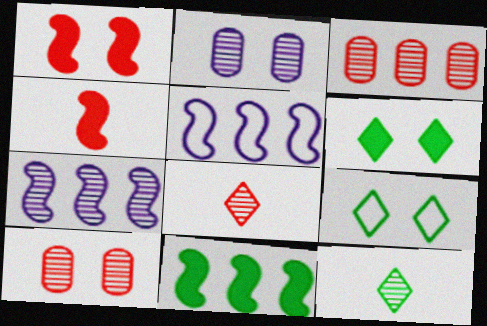[[1, 2, 9], 
[7, 10, 12]]